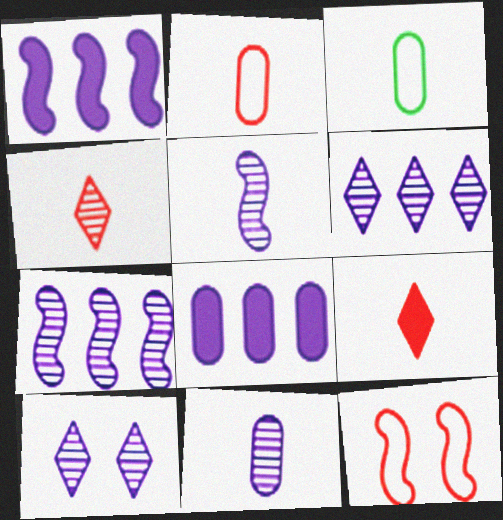[[3, 5, 9], 
[7, 10, 11]]